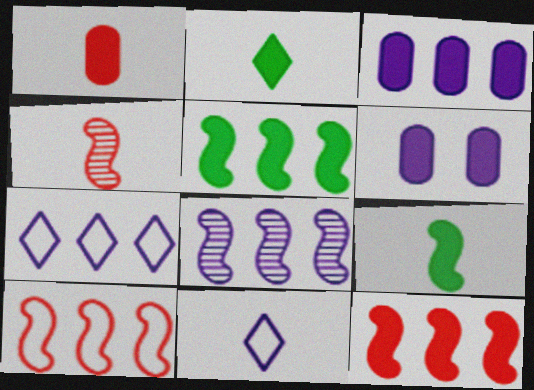[[2, 6, 12], 
[3, 7, 8], 
[5, 8, 10], 
[6, 8, 11]]